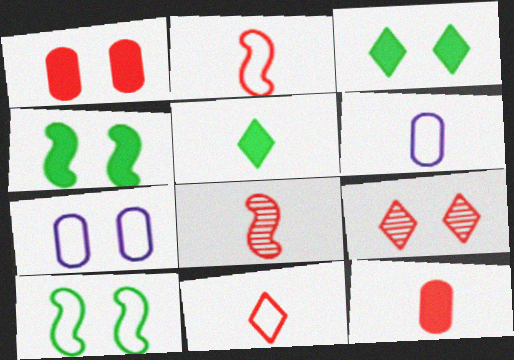[[4, 7, 9], 
[5, 6, 8], 
[8, 11, 12]]